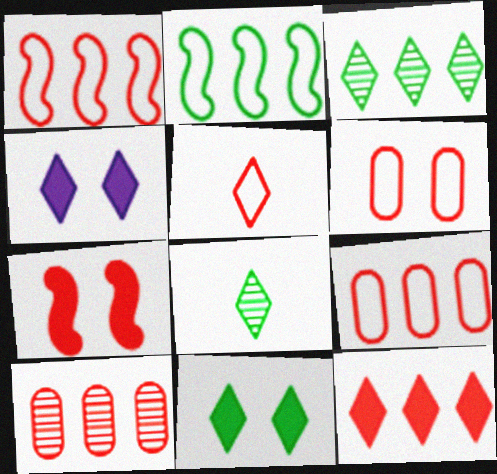[[1, 5, 6], 
[1, 10, 12], 
[3, 4, 5], 
[5, 7, 10]]